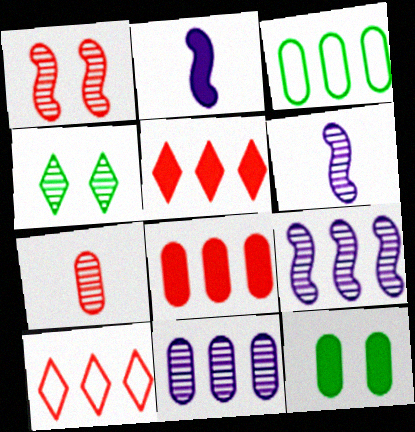[[2, 5, 12], 
[3, 5, 9], 
[3, 8, 11], 
[4, 7, 9], 
[6, 10, 12]]